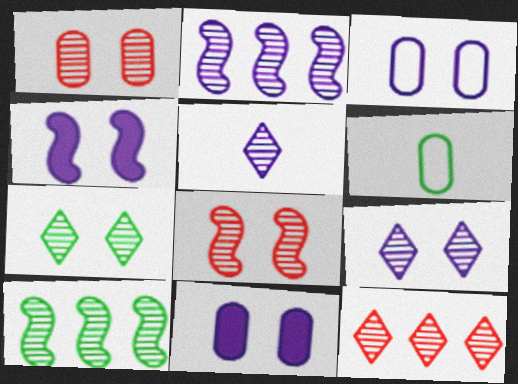[[1, 5, 10], 
[3, 4, 9], 
[4, 6, 12], 
[5, 7, 12]]